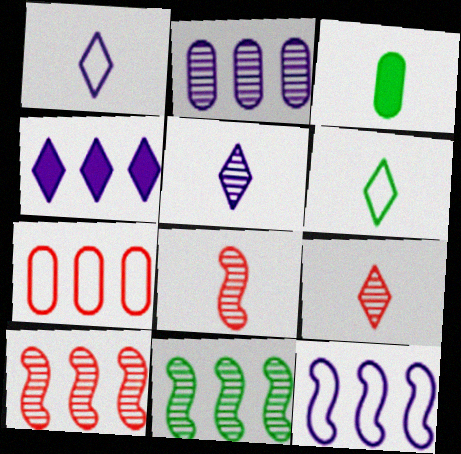[[1, 3, 8], 
[2, 4, 12], 
[4, 7, 11]]